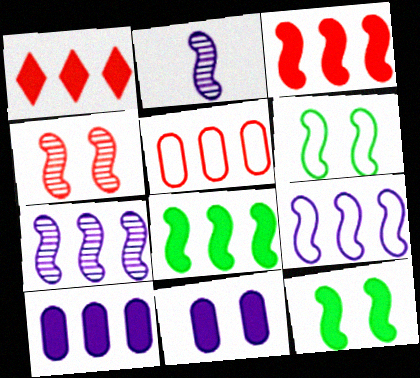[[1, 8, 10], 
[2, 3, 6]]